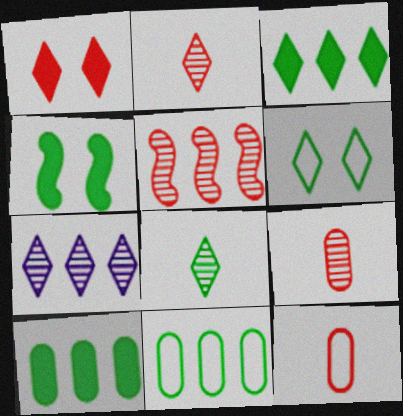[[1, 5, 12], 
[3, 6, 8], 
[4, 7, 12], 
[4, 8, 11]]